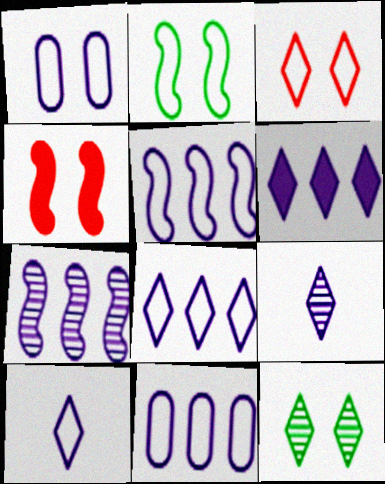[[1, 2, 3], 
[1, 4, 12], 
[1, 5, 10], 
[5, 8, 11], 
[6, 7, 11]]